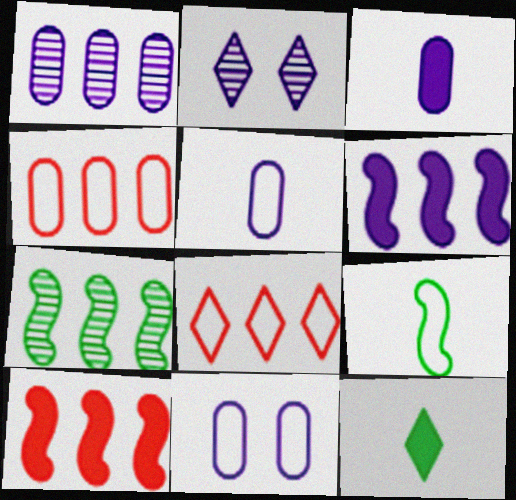[[1, 3, 11], 
[2, 5, 6], 
[2, 8, 12], 
[8, 9, 11]]